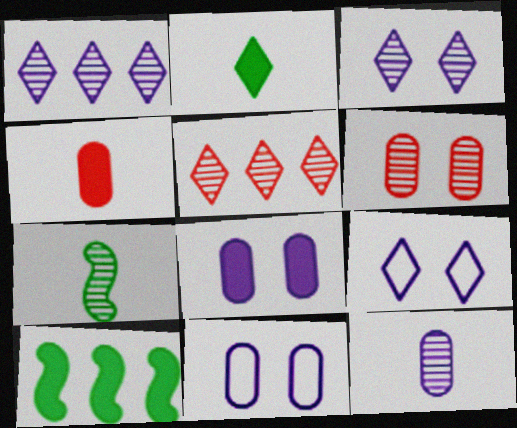[[1, 6, 7], 
[2, 5, 9]]